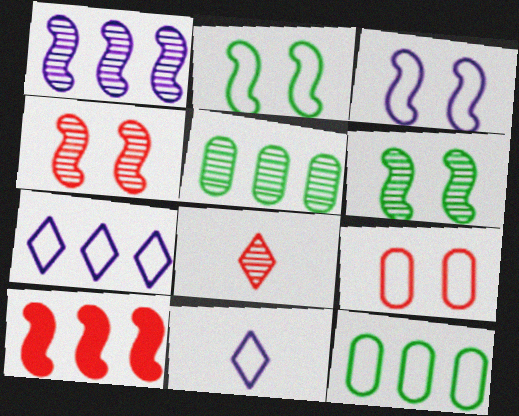[[5, 7, 10], 
[8, 9, 10]]